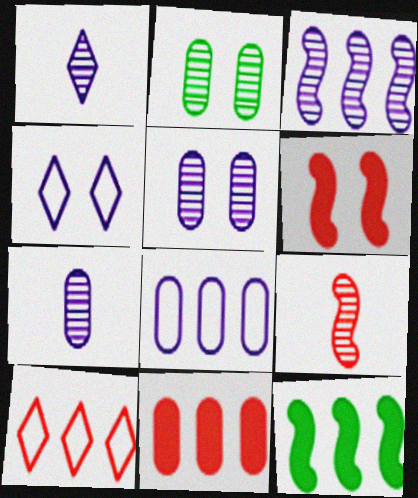[[1, 3, 5], 
[2, 4, 6]]